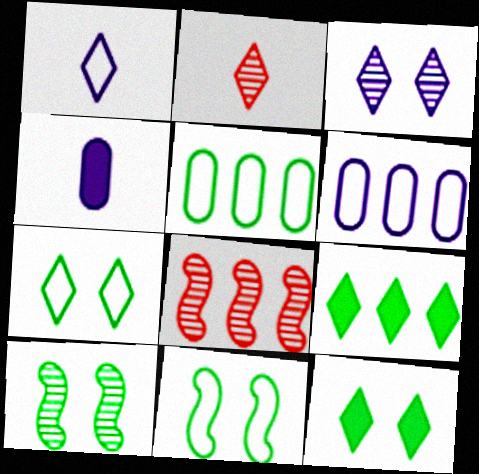[[4, 7, 8], 
[6, 8, 9]]